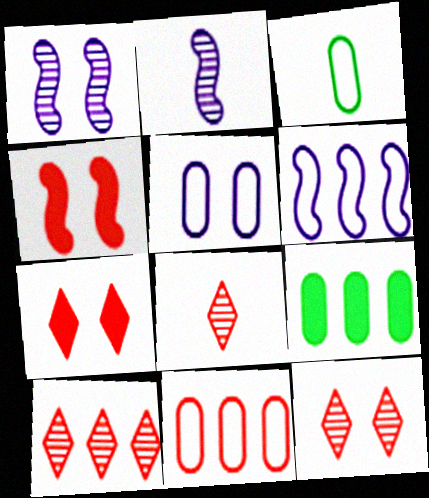[[3, 5, 11], 
[4, 8, 11], 
[6, 9, 10], 
[8, 10, 12]]